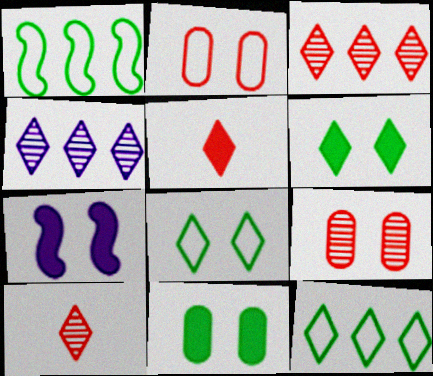[[4, 5, 8], 
[7, 8, 9]]